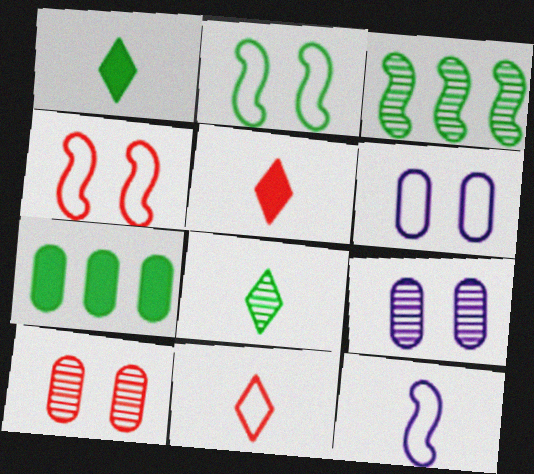[[2, 7, 8], 
[3, 5, 6]]